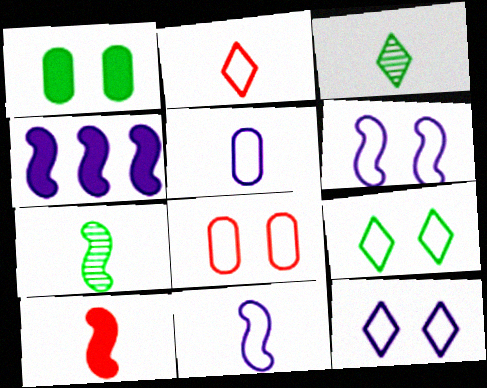[[3, 4, 8], 
[3, 5, 10], 
[6, 8, 9], 
[7, 10, 11]]